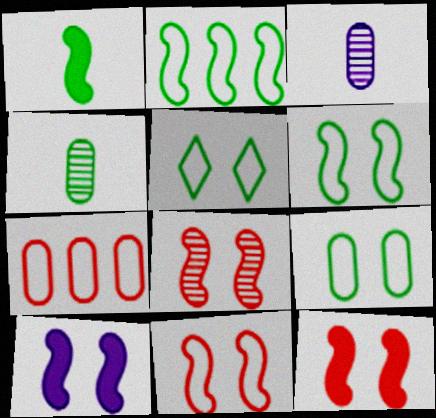[[5, 6, 9], 
[6, 8, 10], 
[8, 11, 12]]